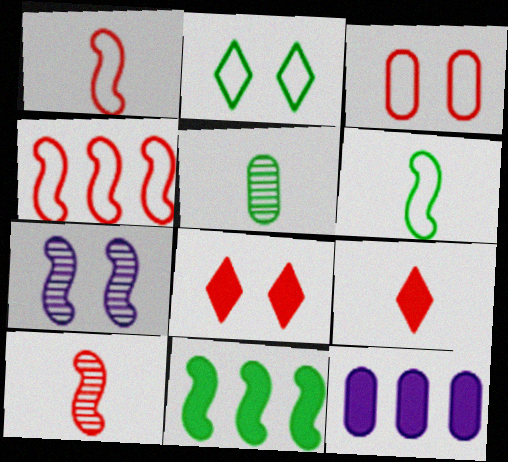[[1, 7, 11], 
[2, 5, 11], 
[2, 10, 12], 
[3, 5, 12]]